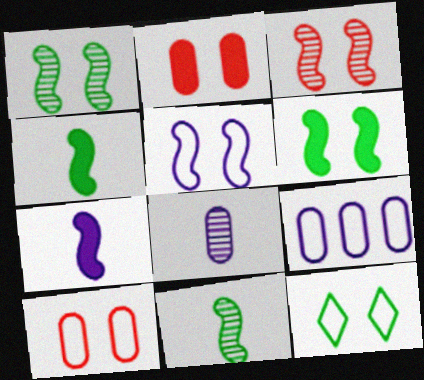[[3, 5, 6], 
[5, 10, 12]]